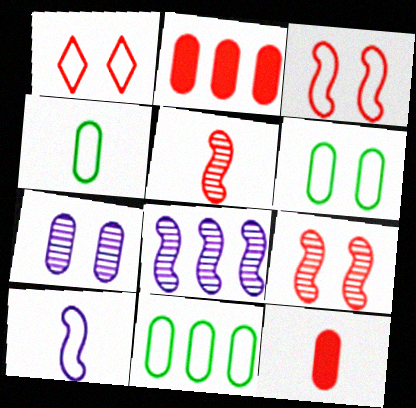[[1, 2, 5], 
[1, 10, 11], 
[2, 4, 7], 
[4, 6, 11], 
[7, 11, 12]]